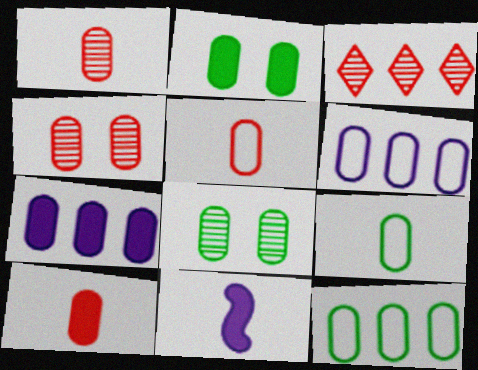[[1, 2, 6], 
[1, 5, 10], 
[2, 7, 10], 
[4, 7, 9], 
[5, 7, 8], 
[6, 8, 10]]